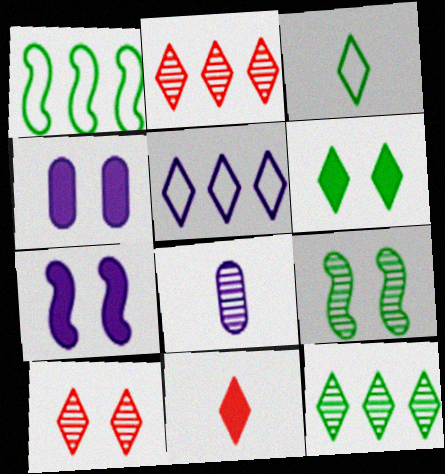[[2, 8, 9], 
[3, 6, 12], 
[5, 7, 8]]